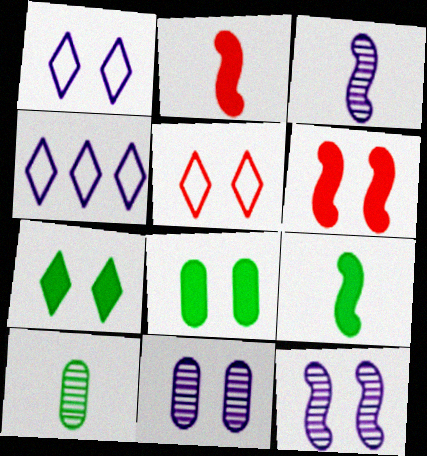[[4, 6, 10], 
[5, 8, 12]]